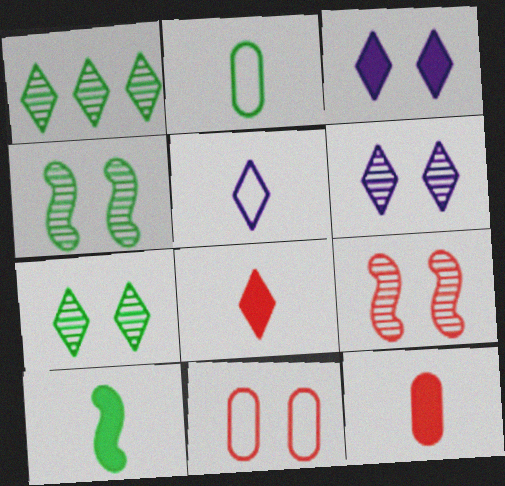[[3, 4, 11]]